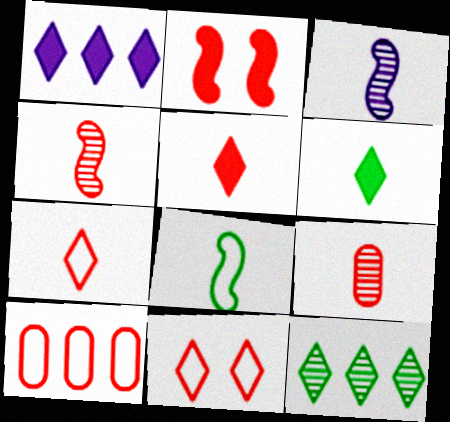[]